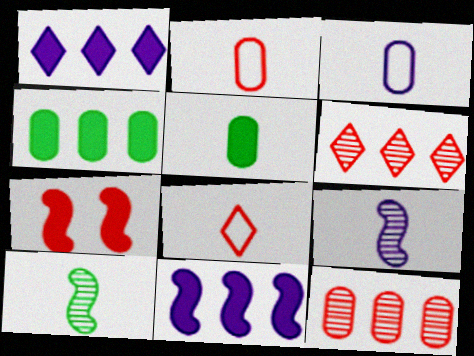[[1, 5, 7], 
[2, 6, 7], 
[5, 8, 9], 
[7, 8, 12]]